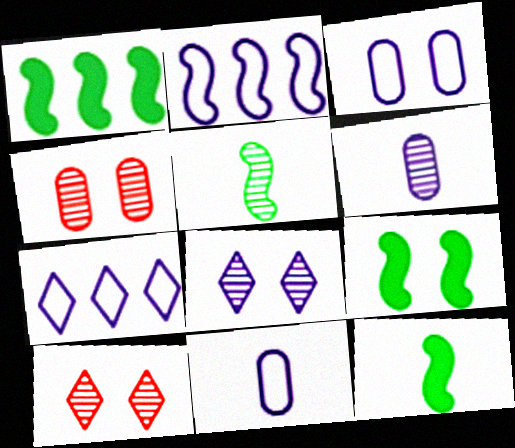[[1, 9, 12], 
[1, 10, 11], 
[3, 9, 10], 
[4, 7, 12]]